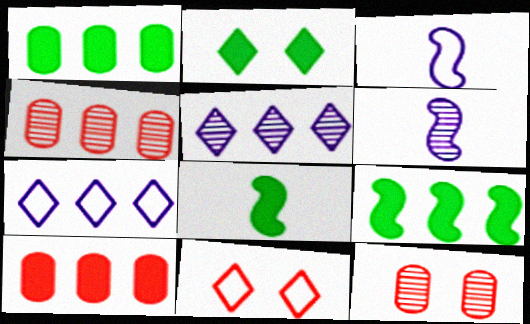[[1, 2, 8], 
[1, 6, 11], 
[2, 3, 4], 
[4, 7, 9], 
[7, 8, 12]]